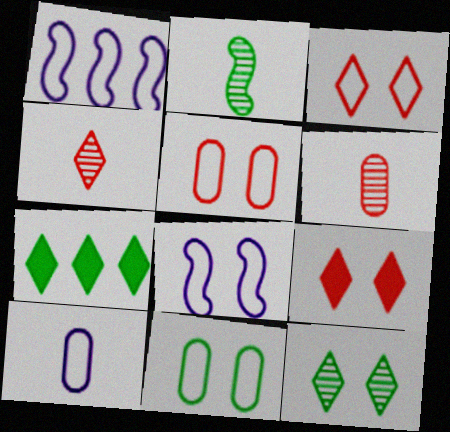[[2, 7, 11], 
[3, 8, 11], 
[6, 7, 8]]